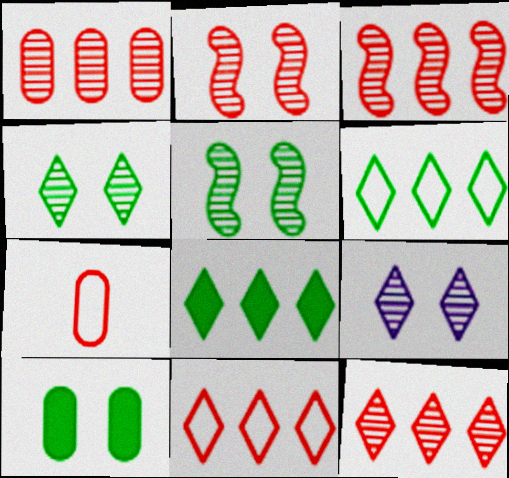[[1, 3, 12]]